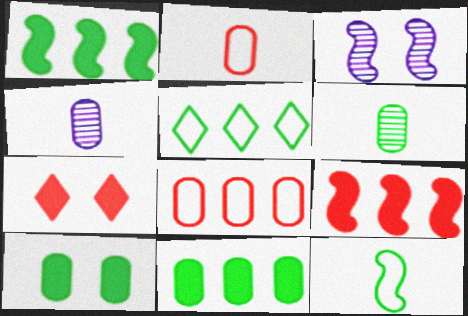[[3, 9, 12], 
[4, 8, 10]]